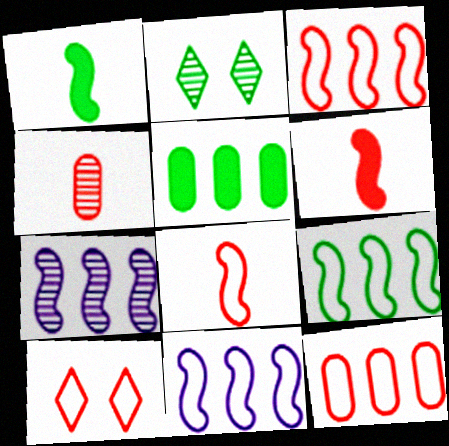[[2, 4, 7], 
[3, 9, 11], 
[8, 10, 12]]